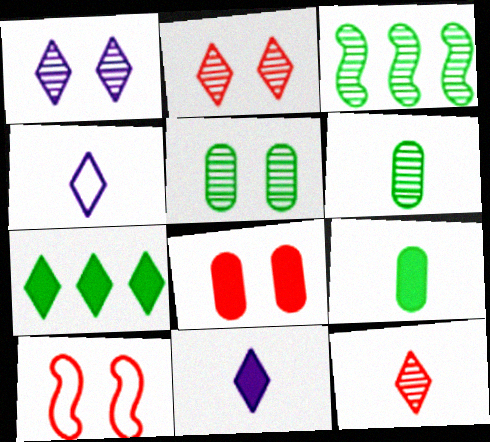[[2, 4, 7], 
[2, 8, 10], 
[3, 4, 8]]